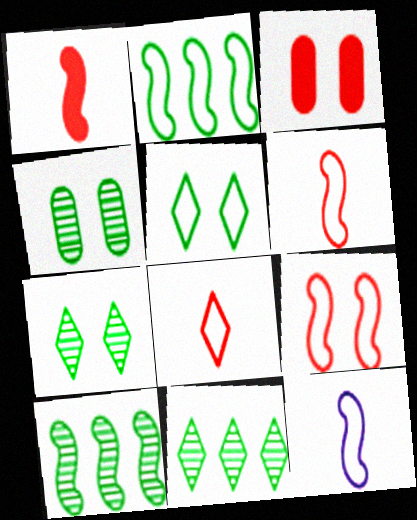[[2, 9, 12], 
[3, 11, 12]]